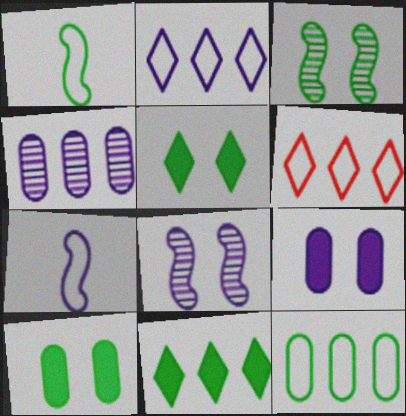[]